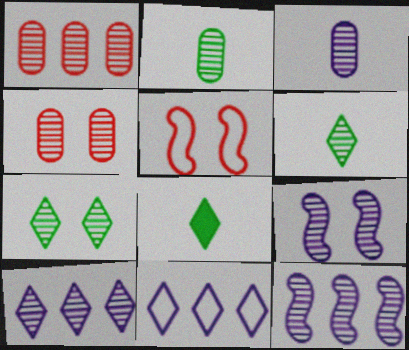[[1, 6, 9], 
[3, 9, 10], 
[4, 6, 12], 
[4, 7, 9]]